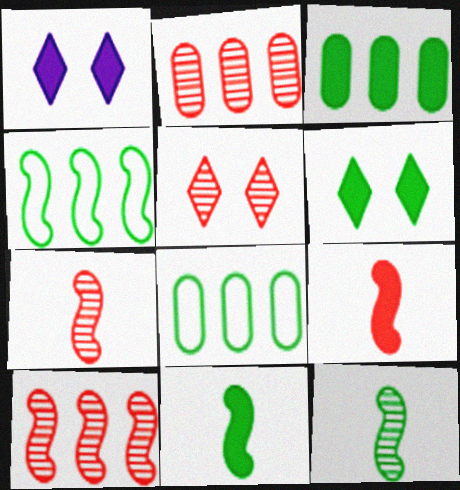[[1, 3, 9], 
[1, 7, 8], 
[2, 5, 7], 
[3, 6, 11], 
[6, 8, 12]]